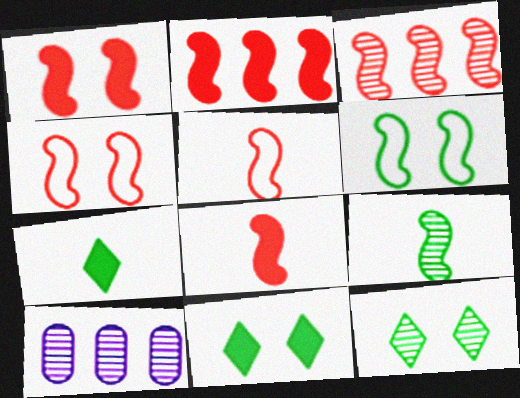[[1, 2, 8], 
[1, 3, 5], 
[3, 4, 8], 
[4, 7, 10], 
[5, 10, 11]]